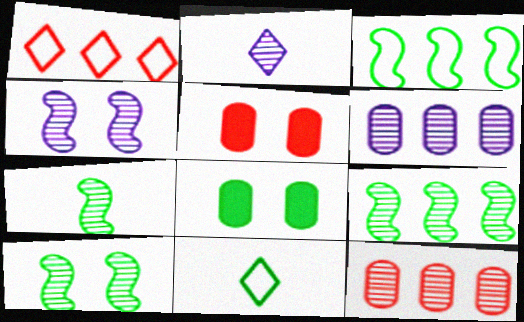[[2, 3, 5], 
[2, 4, 6], 
[2, 10, 12], 
[7, 9, 10], 
[8, 9, 11]]